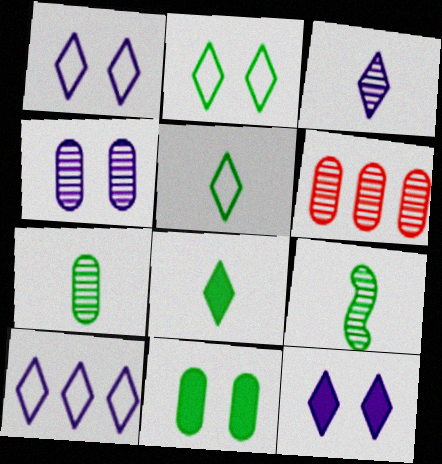[[3, 10, 12], 
[4, 6, 7]]